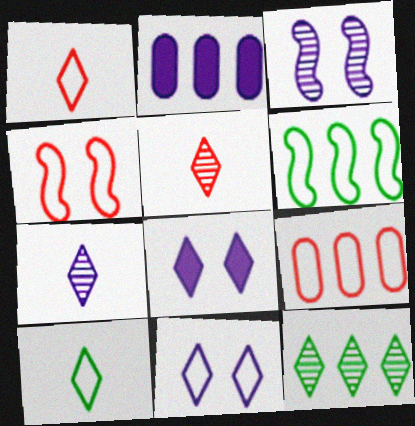[[1, 4, 9], 
[1, 8, 12]]